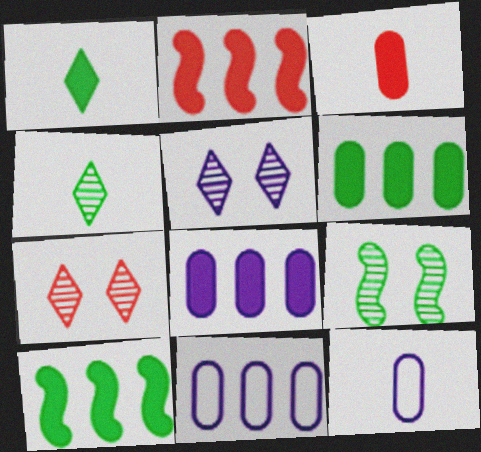[[7, 10, 12]]